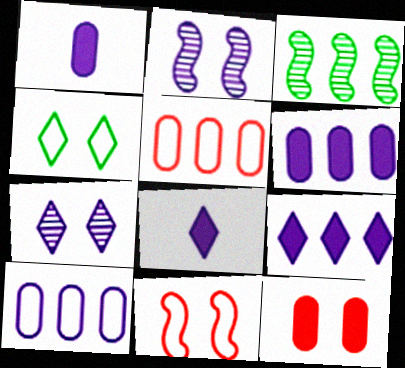[[2, 4, 12], 
[2, 8, 10], 
[3, 5, 9]]